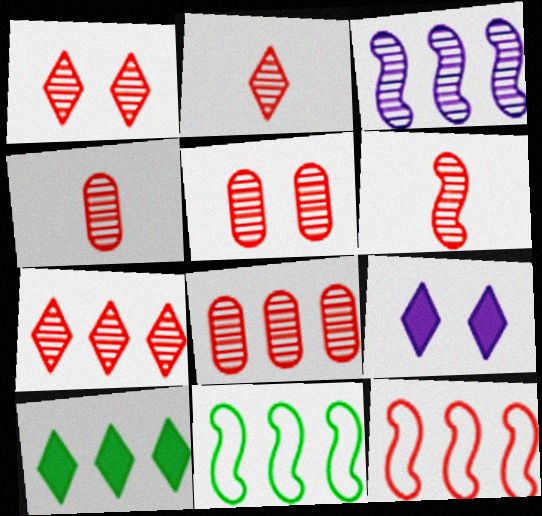[[1, 2, 7], 
[1, 6, 8], 
[2, 4, 6], 
[4, 5, 8], 
[4, 9, 11], 
[5, 6, 7]]